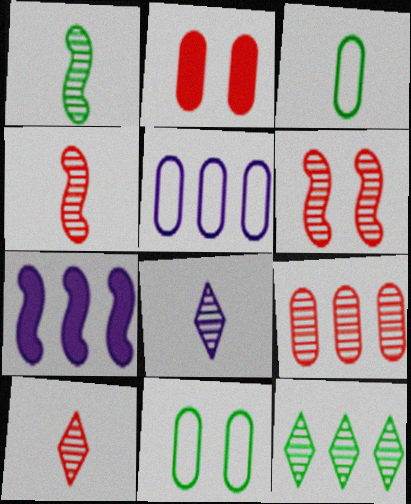[[6, 9, 10], 
[7, 10, 11]]